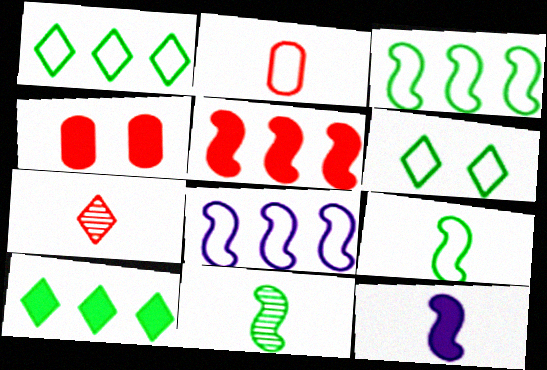[[2, 6, 8], 
[4, 10, 12]]